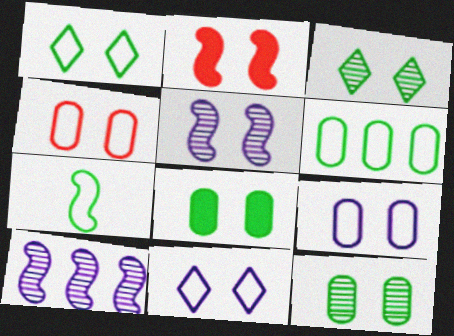[[1, 6, 7], 
[2, 3, 9], 
[2, 7, 10], 
[2, 11, 12]]